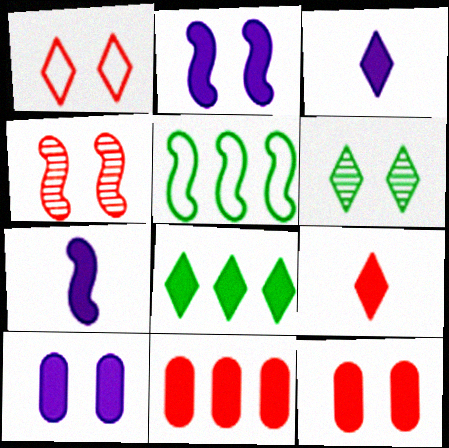[[1, 4, 12], 
[4, 5, 7], 
[7, 8, 12]]